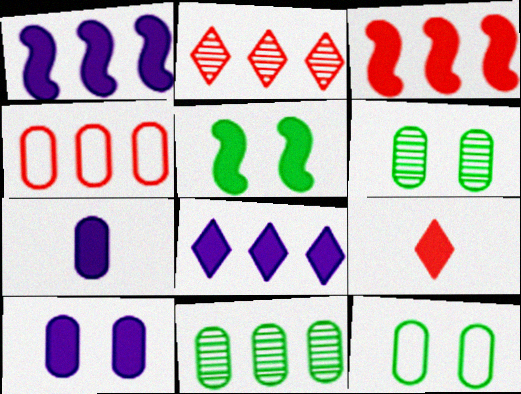[[2, 3, 4], 
[4, 6, 7]]